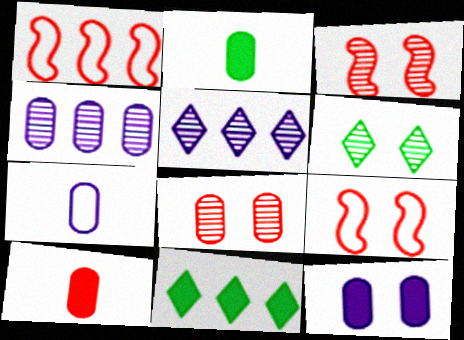[[1, 4, 11], 
[2, 5, 9], 
[3, 7, 11], 
[4, 7, 12], 
[6, 9, 12]]